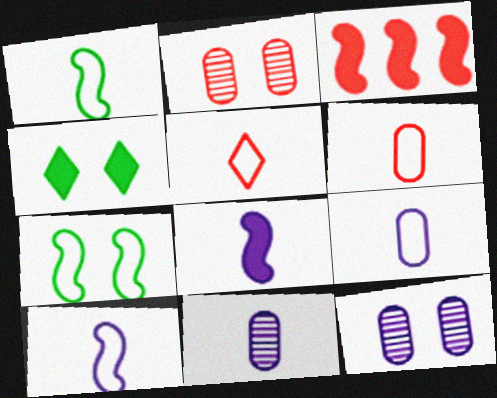[[1, 5, 9], 
[2, 3, 5]]